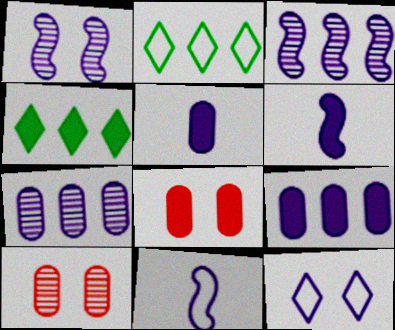[[2, 6, 10], 
[3, 5, 12], 
[4, 6, 8], 
[4, 10, 11], 
[6, 7, 12]]